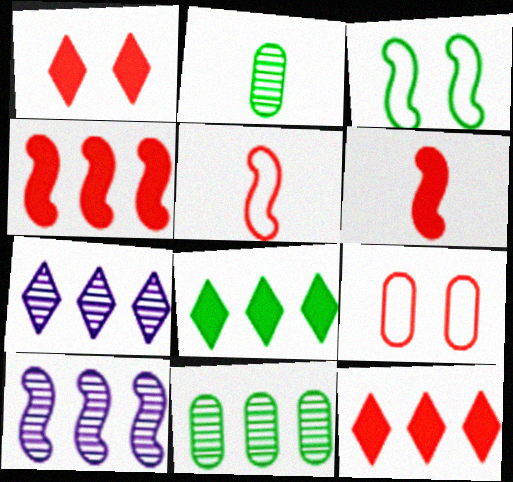[[2, 3, 8], 
[3, 6, 10]]